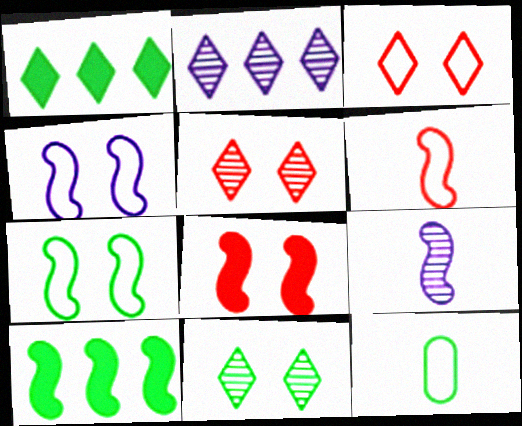[[2, 8, 12], 
[10, 11, 12]]